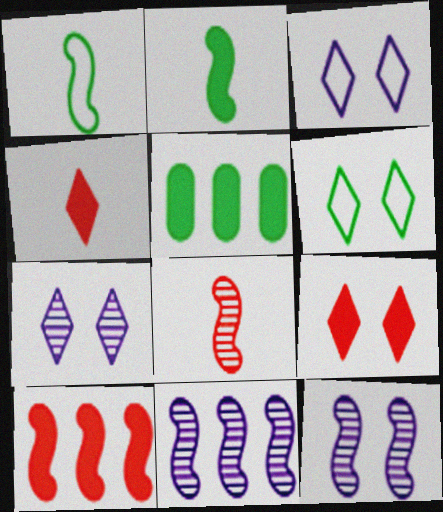[[1, 10, 12], 
[3, 5, 8], 
[6, 7, 9]]